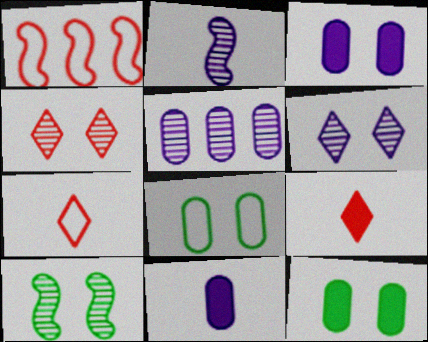[[2, 5, 6]]